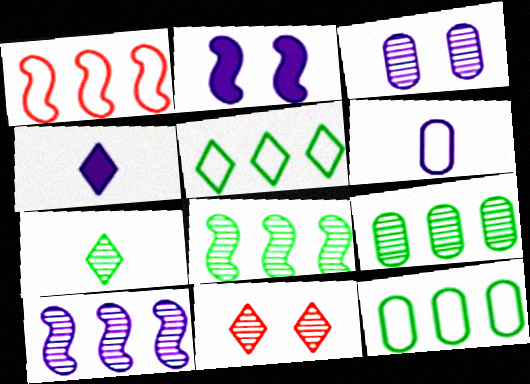[[4, 5, 11]]